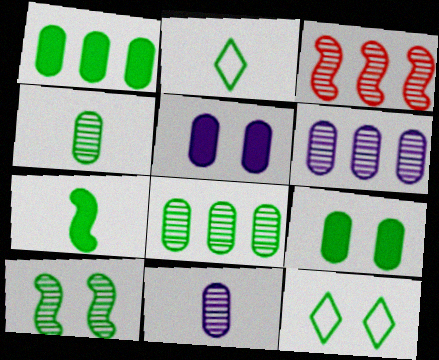[[1, 2, 10], 
[2, 3, 5], 
[2, 4, 7], 
[7, 8, 12], 
[9, 10, 12]]